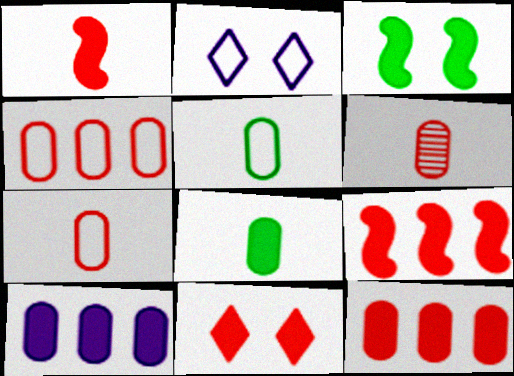[[1, 11, 12]]